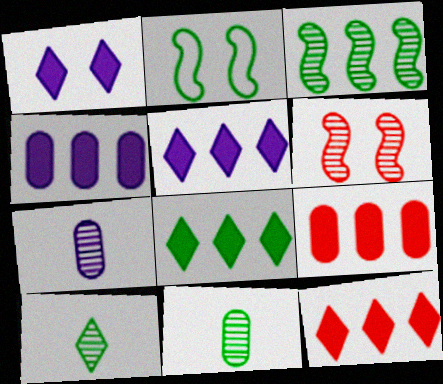[[2, 7, 12], 
[2, 8, 11], 
[5, 8, 12]]